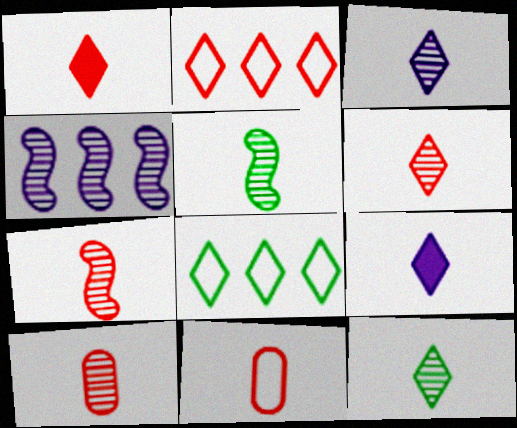[[1, 7, 11], 
[3, 5, 10], 
[3, 6, 12], 
[5, 9, 11], 
[6, 7, 10]]